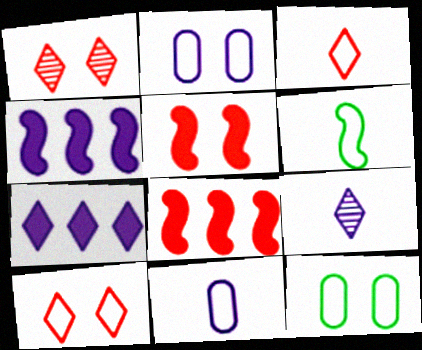[[2, 4, 9], 
[3, 6, 11], 
[8, 9, 12]]